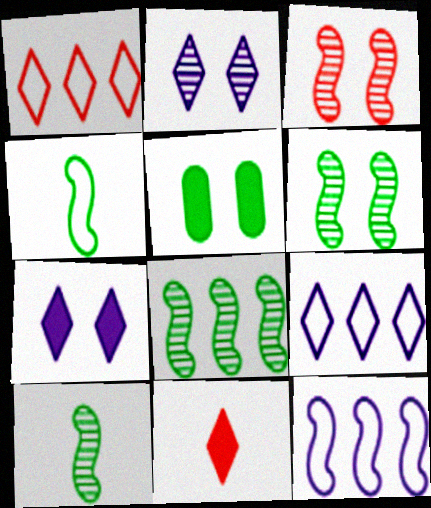[[6, 8, 10]]